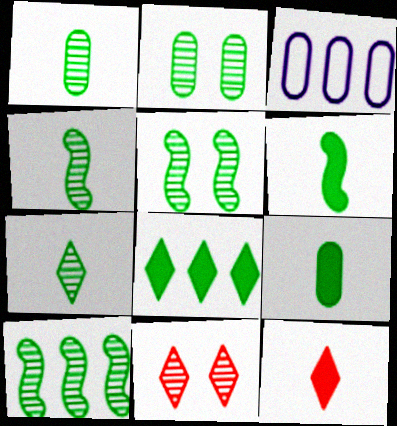[[1, 4, 7], 
[2, 7, 10], 
[3, 5, 12], 
[3, 6, 11], 
[4, 5, 10]]